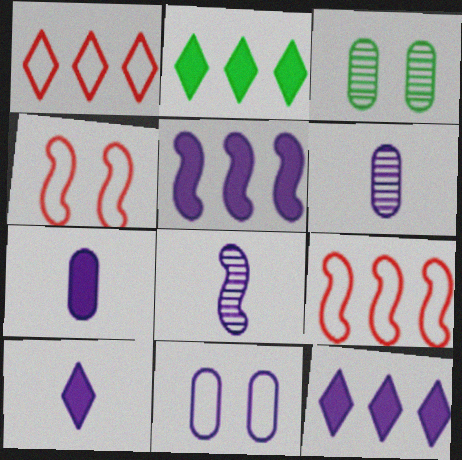[[2, 4, 6], 
[3, 9, 10], 
[8, 11, 12]]